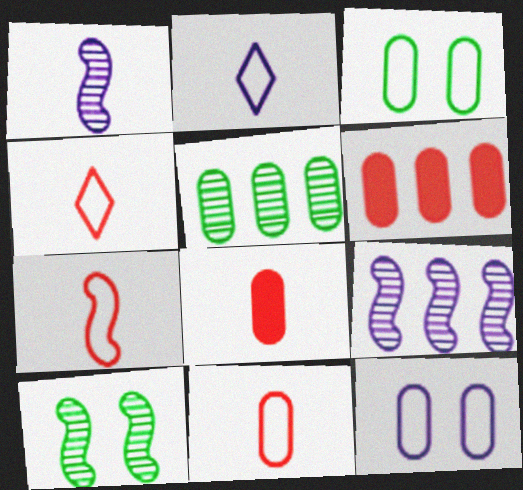[[2, 6, 10], 
[4, 7, 11], 
[5, 8, 12]]